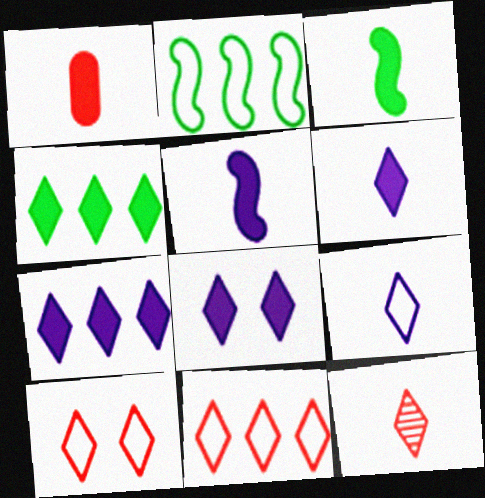[[1, 3, 6], 
[6, 7, 8]]